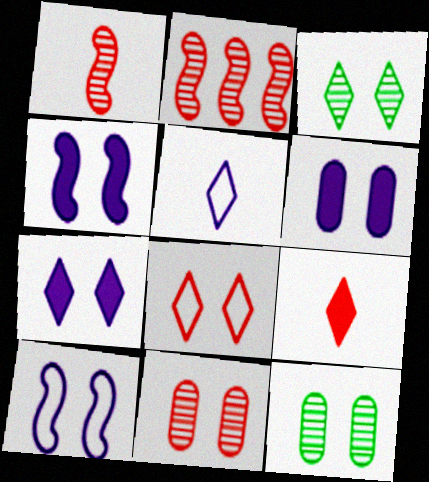[[3, 7, 8], 
[4, 6, 7], 
[4, 8, 12]]